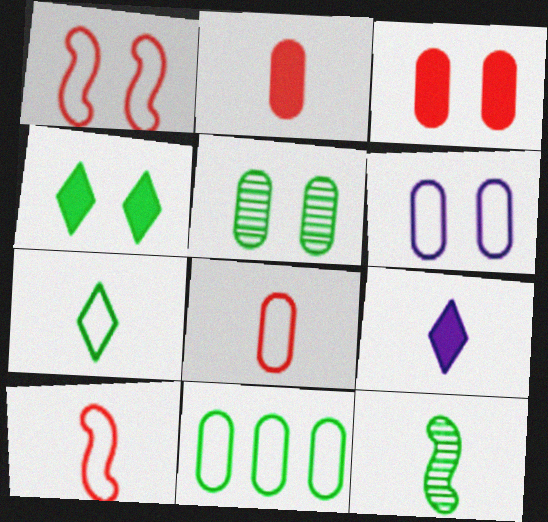[[3, 5, 6], 
[4, 11, 12], 
[6, 8, 11], 
[8, 9, 12]]